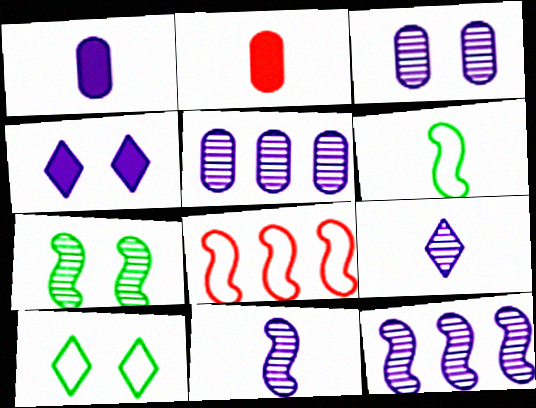[[2, 6, 9], 
[2, 10, 12], 
[3, 9, 12]]